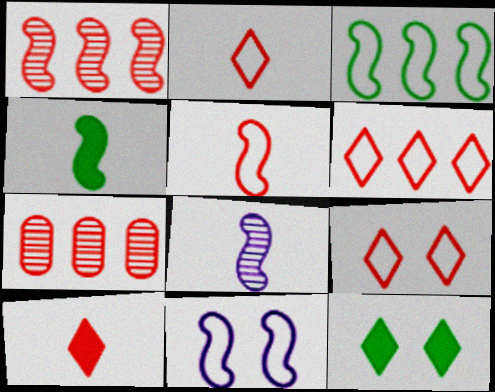[[1, 4, 11], 
[2, 6, 9], 
[3, 5, 11], 
[4, 5, 8]]